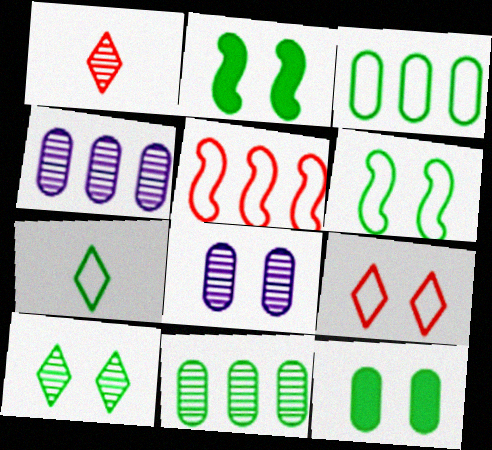[[2, 7, 11], 
[2, 8, 9], 
[3, 6, 7], 
[6, 10, 12]]